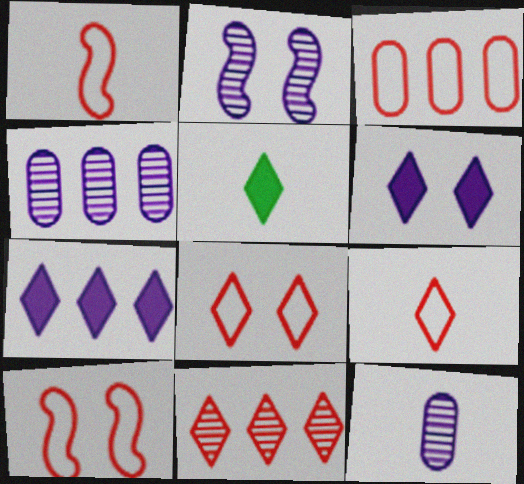[[1, 3, 8], 
[1, 5, 12], 
[2, 3, 5], 
[3, 9, 10], 
[4, 5, 10]]